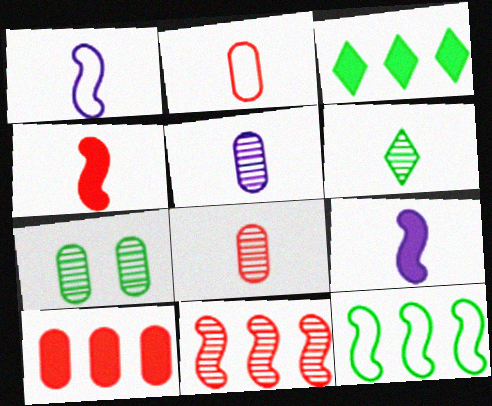[[2, 6, 9]]